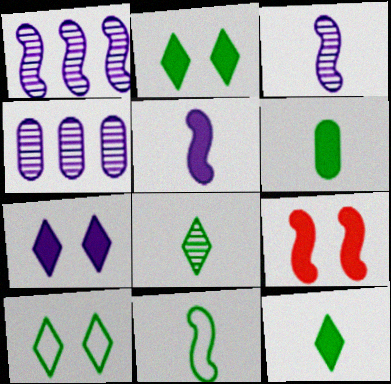[[1, 9, 11], 
[6, 8, 11]]